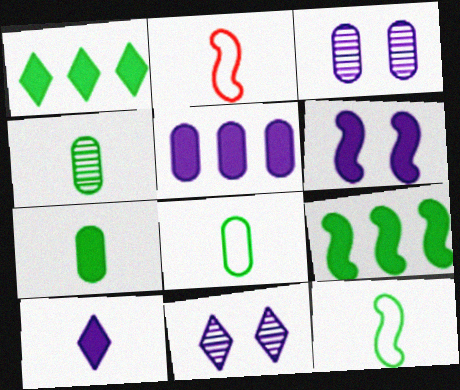[[1, 2, 3], 
[2, 4, 10], 
[4, 7, 8], 
[5, 6, 10]]